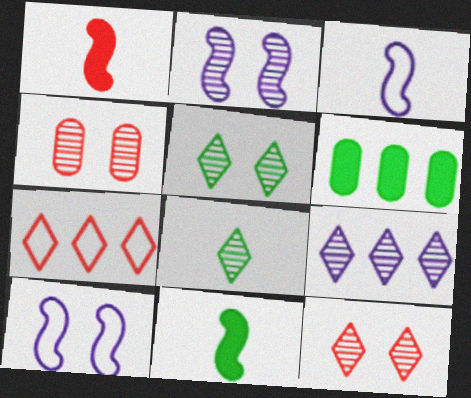[[1, 4, 7], 
[2, 4, 5], 
[3, 6, 12], 
[8, 9, 12]]